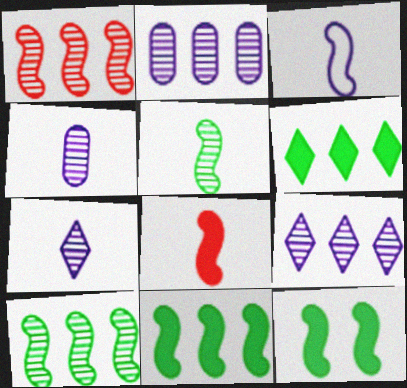[[1, 3, 12], 
[3, 5, 8]]